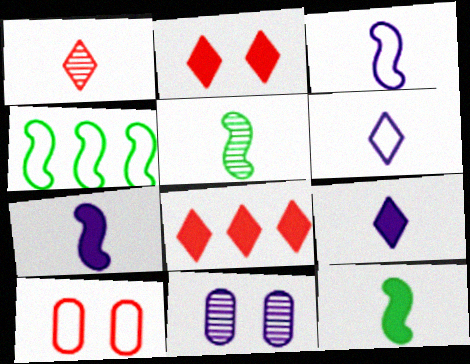[[4, 6, 10]]